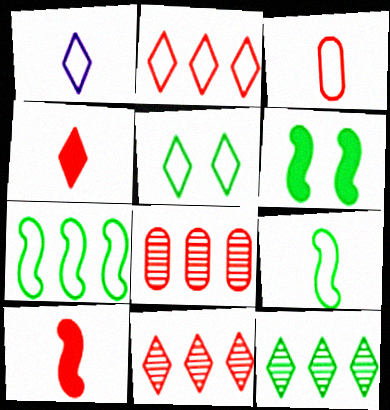[[1, 2, 5], 
[1, 3, 9], 
[1, 6, 8]]